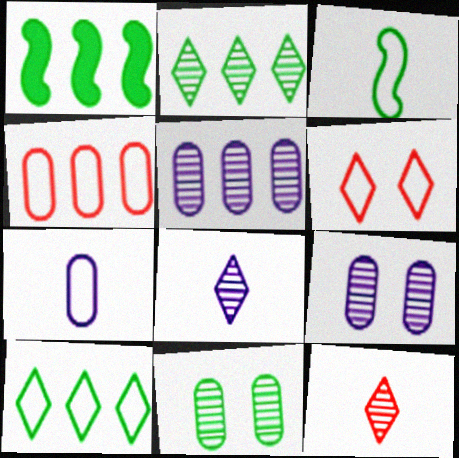[]